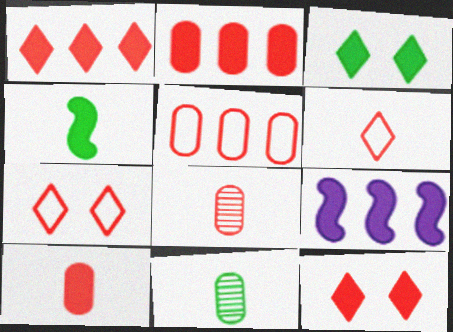[[3, 9, 10], 
[7, 9, 11]]